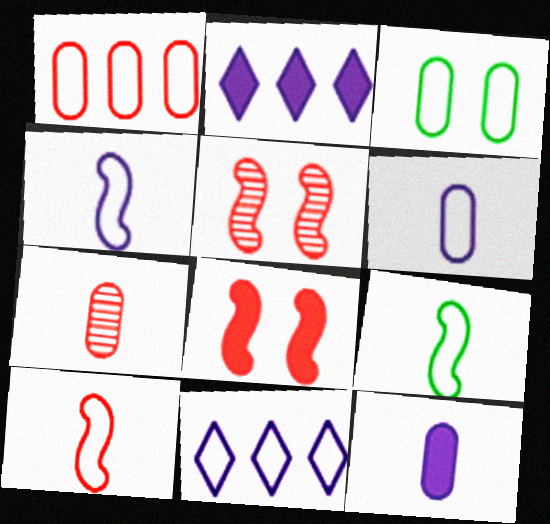[[1, 3, 6], 
[3, 10, 11], 
[4, 9, 10]]